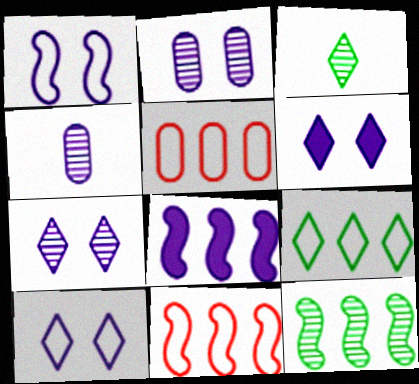[[1, 2, 6], 
[4, 8, 10], 
[6, 7, 10], 
[8, 11, 12]]